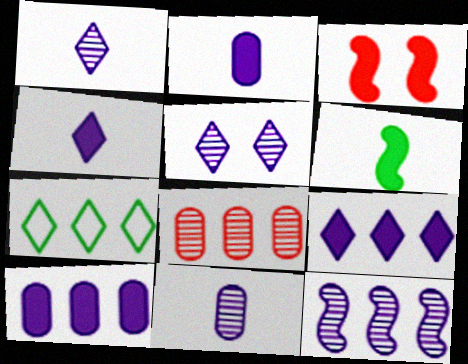[[3, 7, 11], 
[5, 11, 12]]